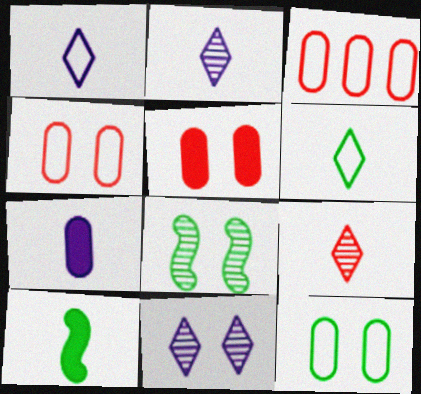[[3, 10, 11]]